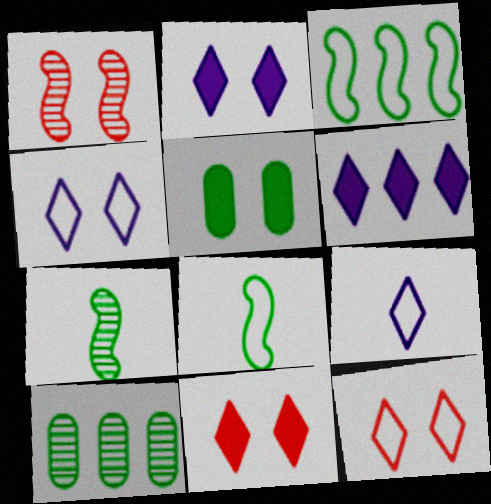[[1, 4, 5]]